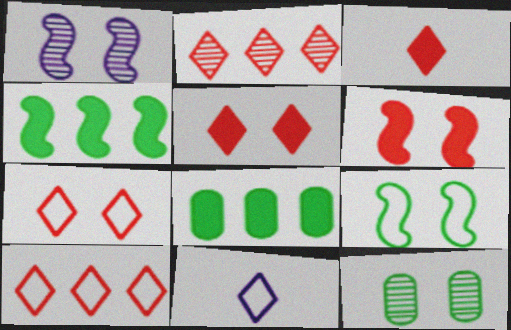[[1, 6, 9], 
[2, 3, 7]]